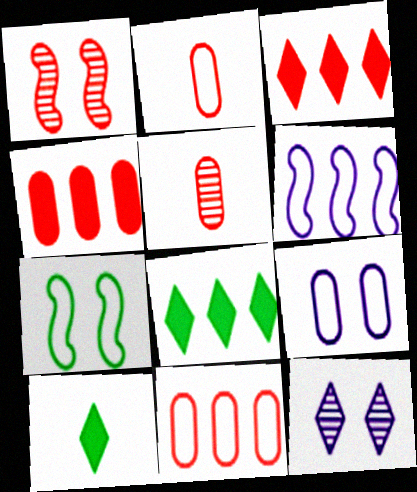[[1, 2, 3]]